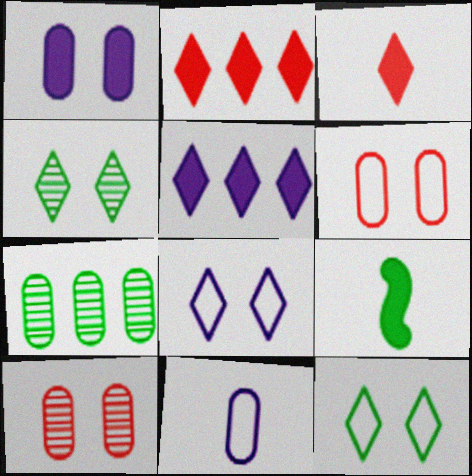[[1, 2, 9], 
[7, 9, 12]]